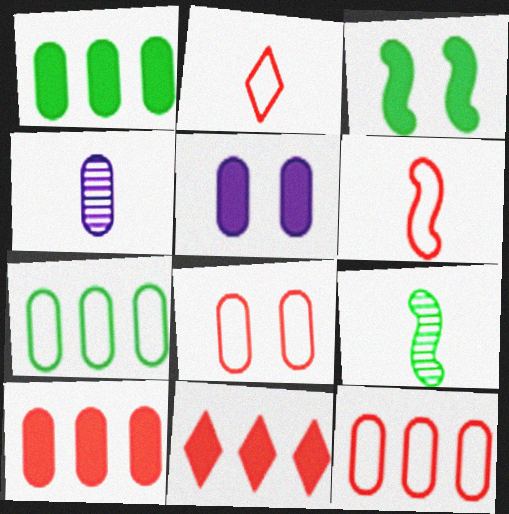[[1, 4, 8]]